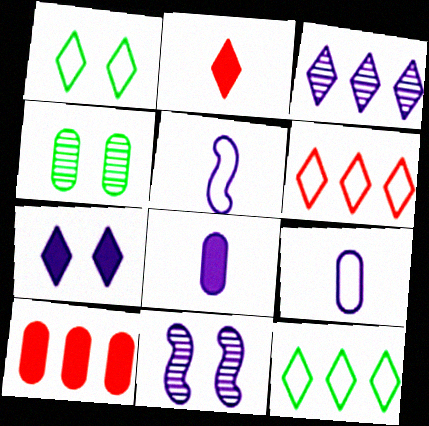[[1, 2, 3], 
[4, 9, 10]]